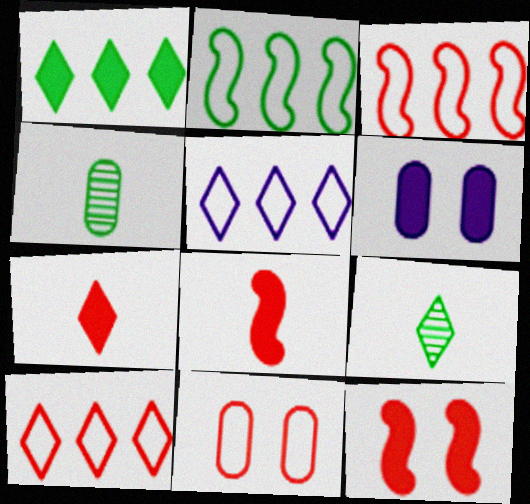[[1, 6, 8], 
[3, 6, 9], 
[4, 5, 12]]